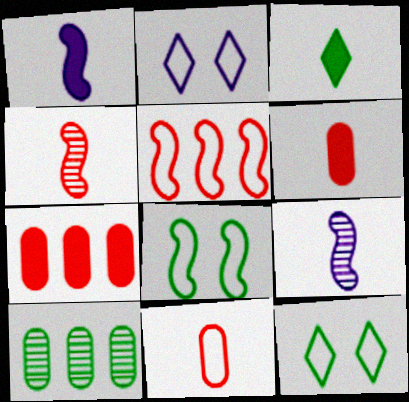[[1, 3, 6], 
[3, 8, 10], 
[3, 9, 11], 
[7, 9, 12]]